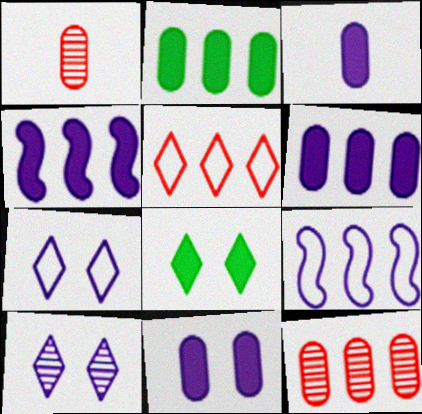[[1, 8, 9], 
[3, 6, 11], 
[3, 9, 10]]